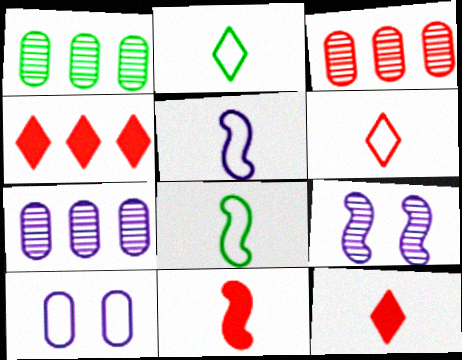[[1, 3, 7]]